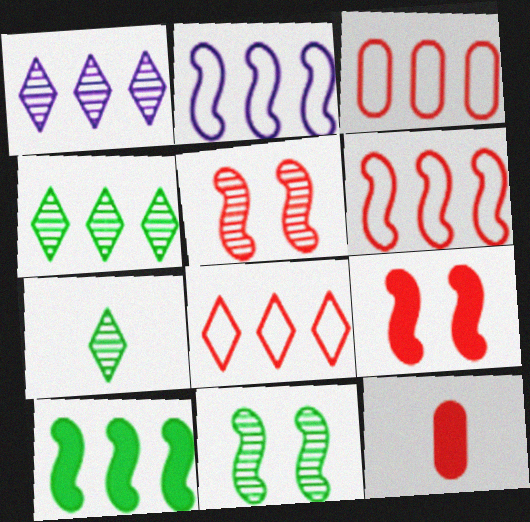[[1, 3, 10], 
[3, 6, 8], 
[5, 8, 12]]